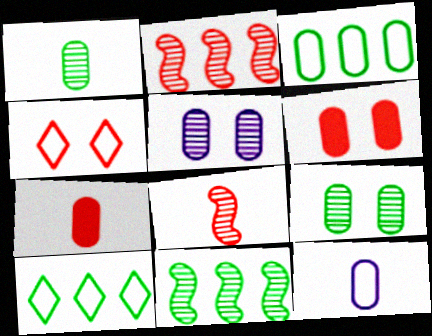[[1, 7, 12], 
[2, 4, 7], 
[3, 5, 7]]